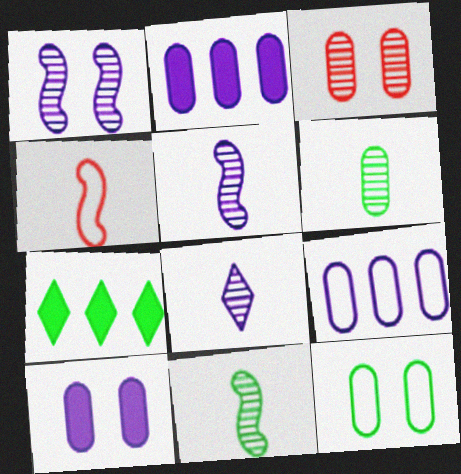[[3, 10, 12], 
[7, 11, 12]]